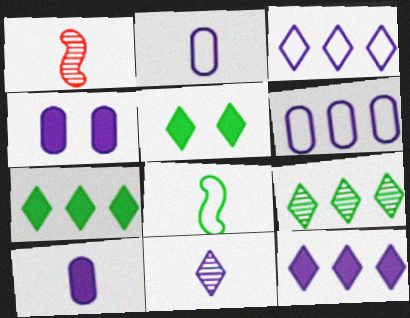[[1, 5, 6]]